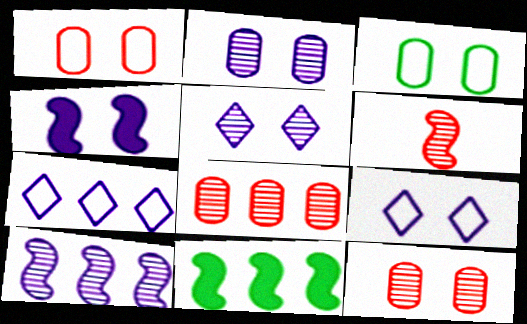[[2, 4, 9], 
[7, 8, 11]]